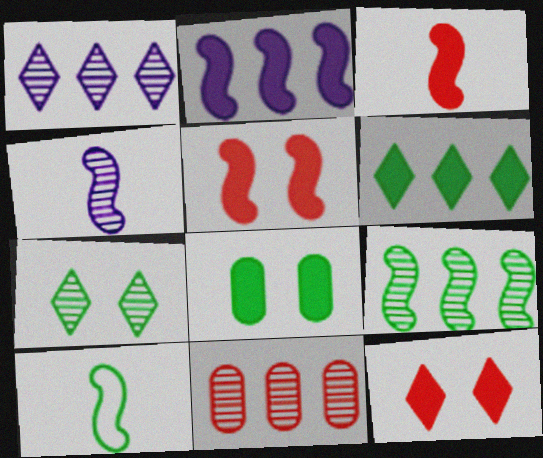[[1, 9, 11], 
[3, 4, 10], 
[4, 7, 11]]